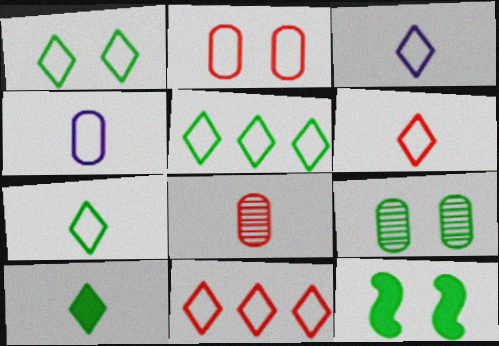[[1, 3, 11], 
[1, 5, 7], 
[1, 9, 12], 
[3, 6, 7]]